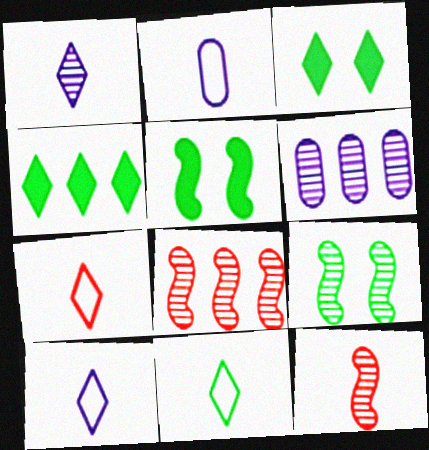[[2, 3, 8], 
[5, 6, 7], 
[7, 10, 11]]